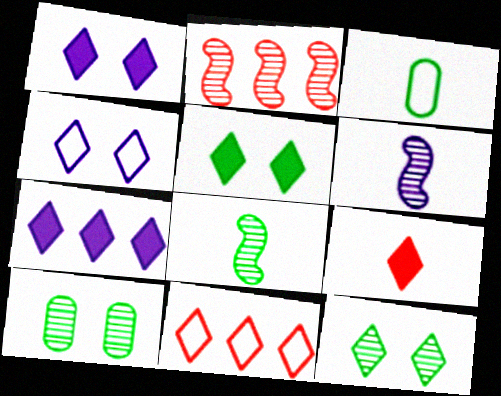[[1, 2, 3], 
[3, 6, 9], 
[5, 7, 9]]